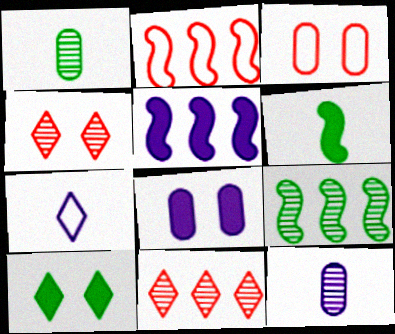[[2, 5, 9], 
[2, 10, 12], 
[4, 9, 12], 
[7, 10, 11]]